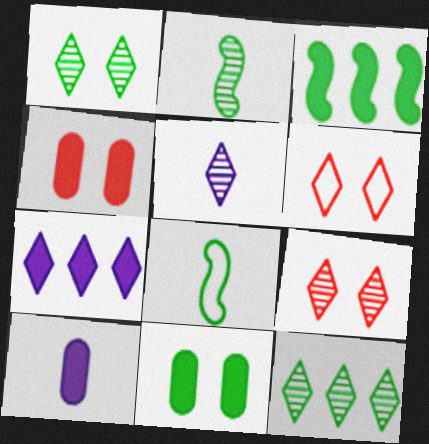[[5, 9, 12], 
[8, 11, 12]]